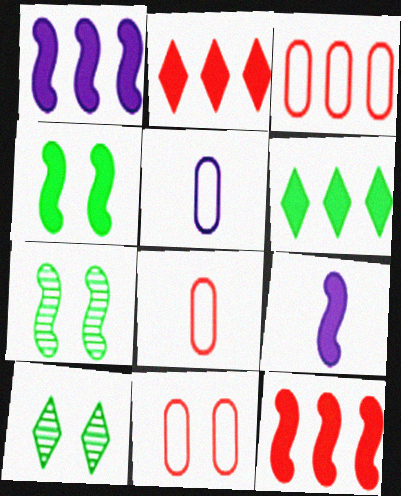[[1, 8, 10], 
[2, 5, 7], 
[3, 8, 11], 
[3, 9, 10], 
[4, 9, 12], 
[5, 10, 12]]